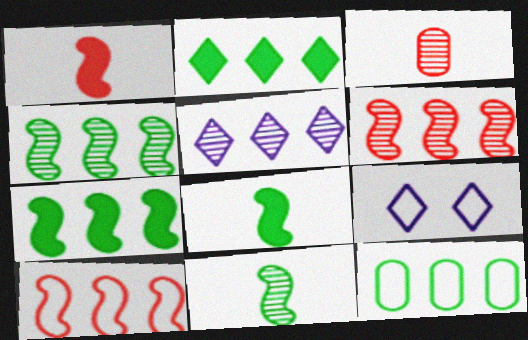[[2, 4, 12], 
[3, 7, 9]]